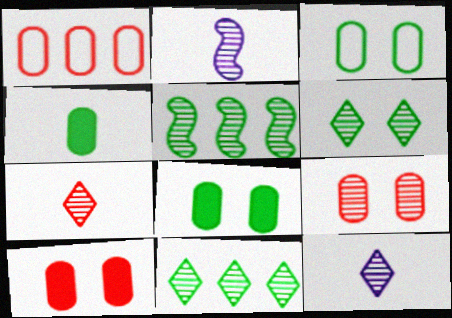[[2, 9, 11], 
[5, 9, 12]]